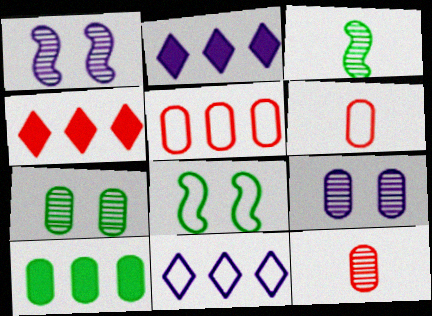[[2, 8, 12], 
[6, 8, 11], 
[6, 9, 10]]